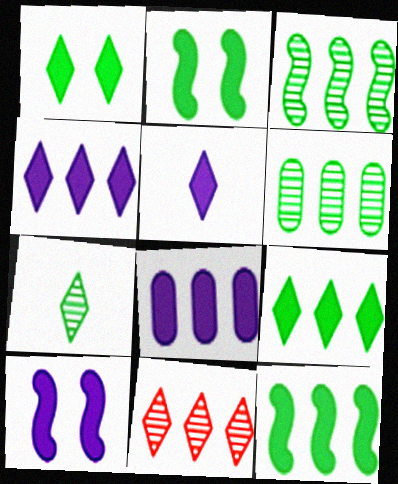[[5, 8, 10]]